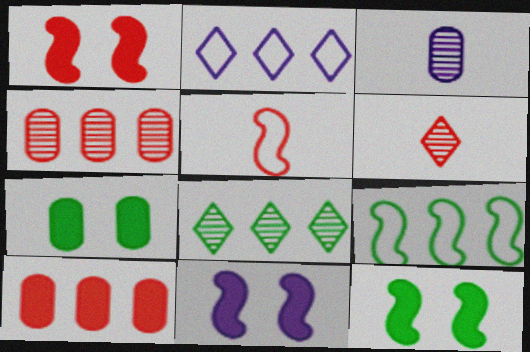[[1, 11, 12], 
[2, 3, 11]]